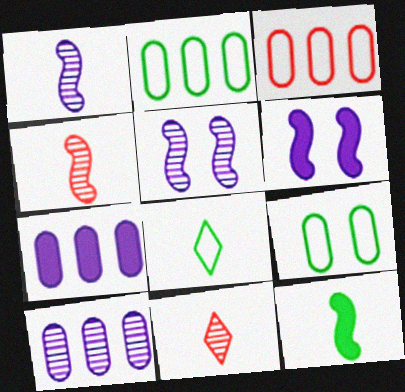[[2, 6, 11]]